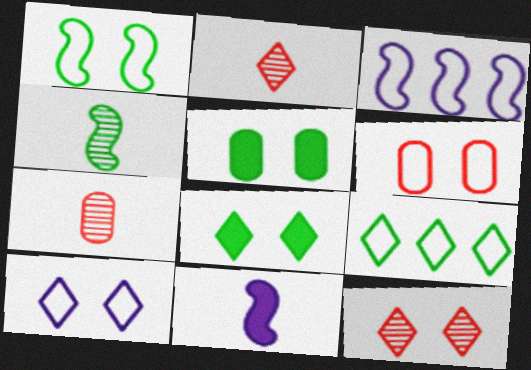[[1, 6, 10], 
[2, 3, 5], 
[3, 7, 8], 
[4, 5, 9], 
[8, 10, 12]]